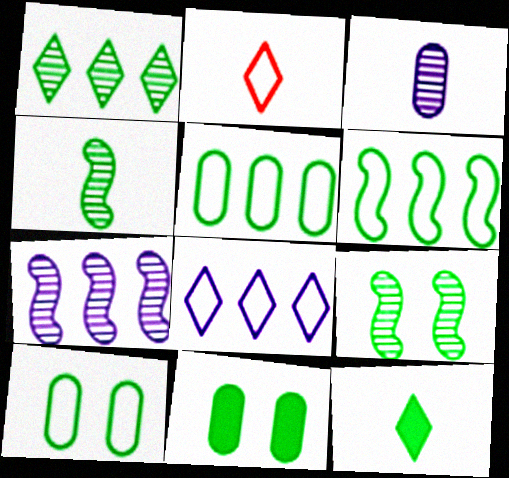[[2, 7, 11], 
[5, 9, 12]]